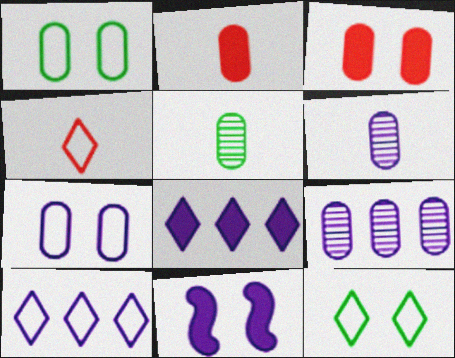[[1, 2, 9], 
[4, 10, 12], 
[6, 10, 11]]